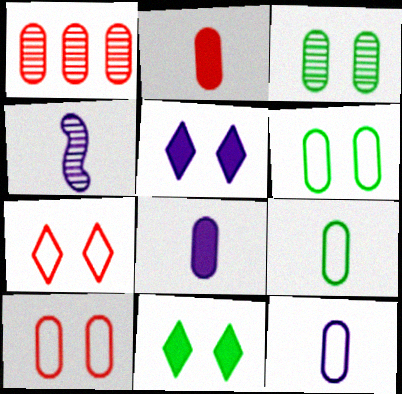[[1, 2, 10], 
[1, 6, 8]]